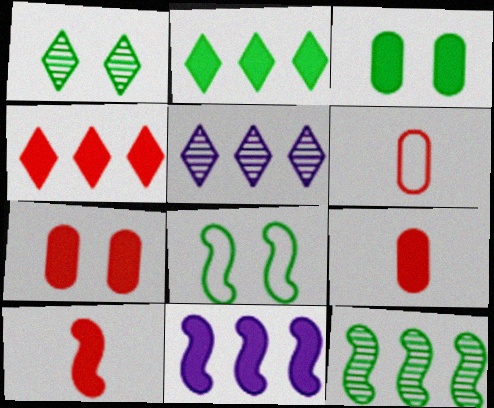[[1, 3, 8], 
[1, 6, 11], 
[4, 7, 10], 
[5, 8, 9]]